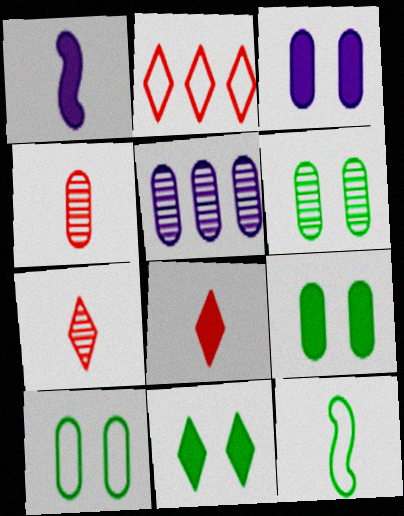[[1, 2, 6], 
[4, 5, 6], 
[6, 9, 10]]